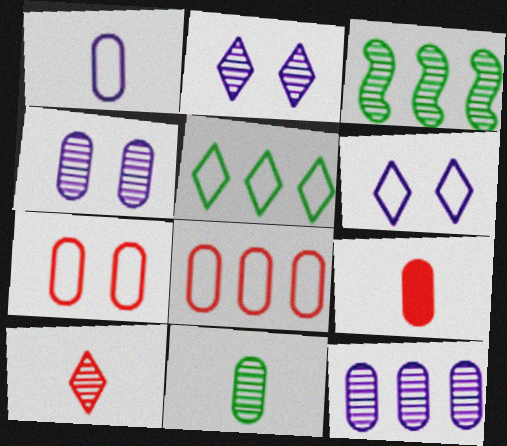[[1, 9, 11], 
[3, 4, 10], 
[3, 6, 9]]